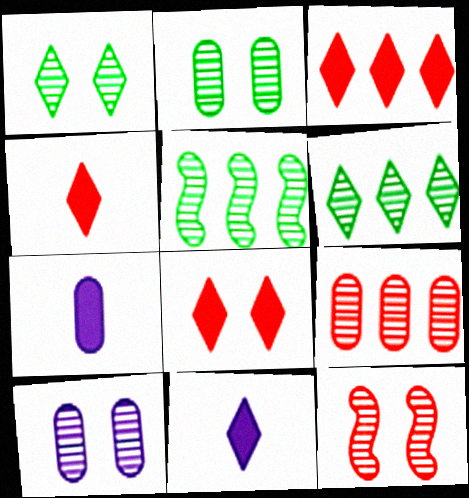[[1, 10, 12], 
[3, 4, 8]]